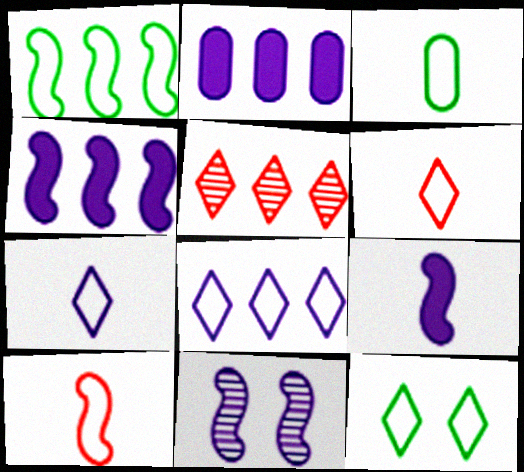[[1, 2, 5], 
[1, 3, 12], 
[2, 7, 11], 
[3, 7, 10], 
[6, 8, 12]]